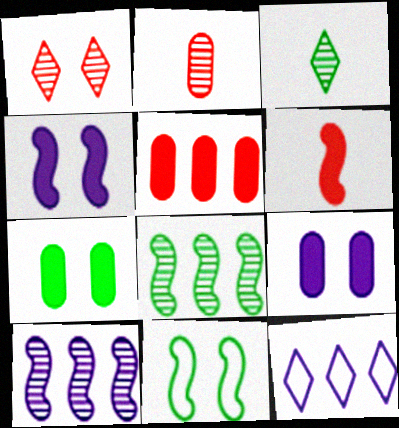[[1, 9, 11], 
[5, 8, 12], 
[6, 10, 11]]